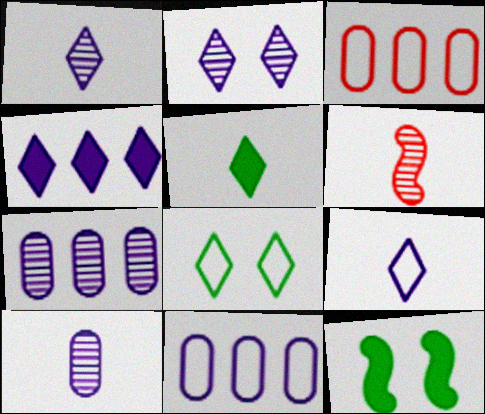[[1, 3, 12], 
[2, 4, 9]]